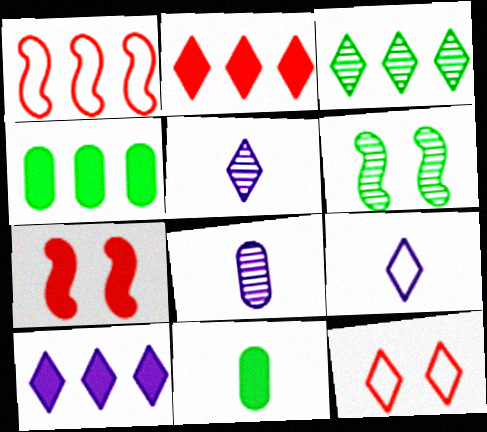[[7, 10, 11]]